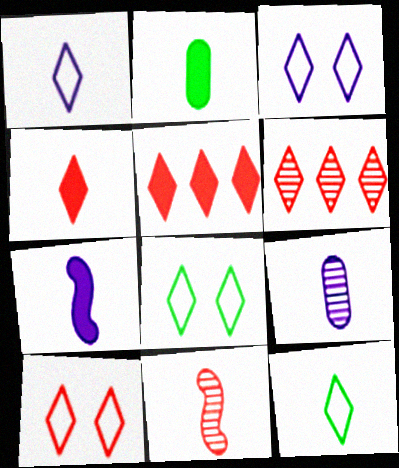[[1, 2, 11], 
[1, 7, 9], 
[2, 4, 7], 
[3, 8, 10], 
[4, 6, 10]]